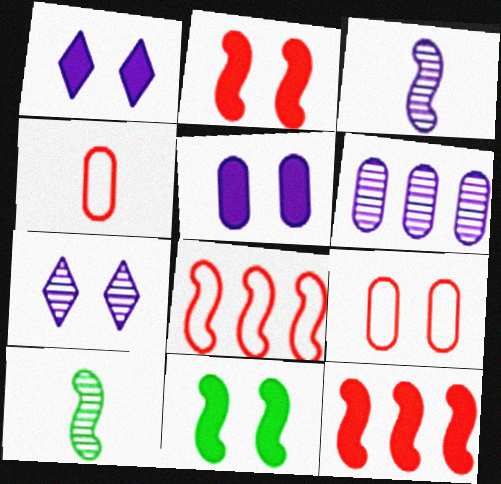[[3, 6, 7], 
[3, 8, 11], 
[7, 9, 11]]